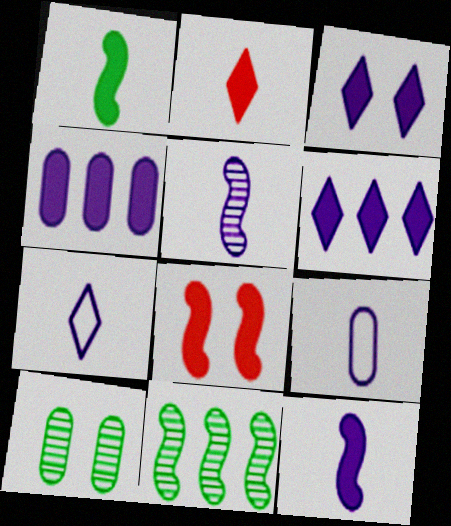[[3, 4, 12]]